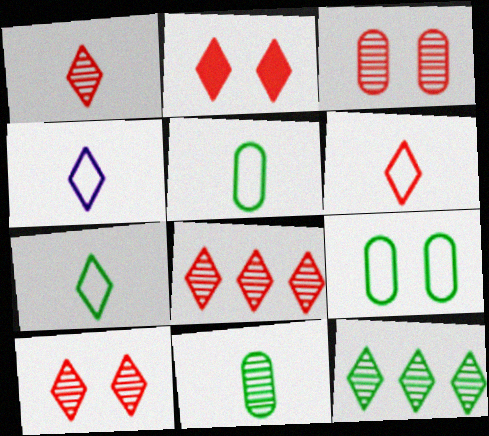[[1, 8, 10], 
[2, 4, 12], 
[2, 6, 8], 
[4, 6, 7]]